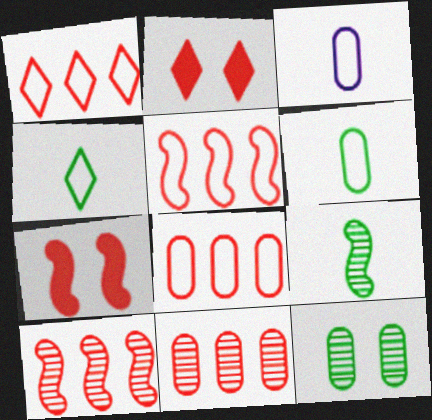[[1, 5, 8]]